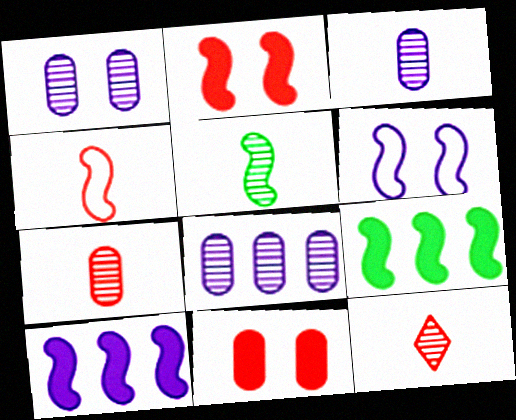[[1, 3, 8], 
[3, 5, 12]]